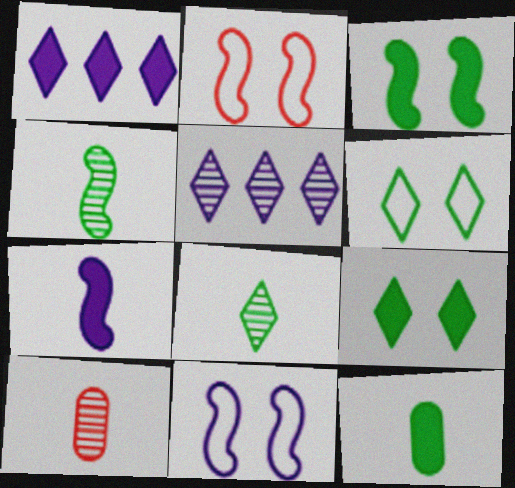[[2, 5, 12]]